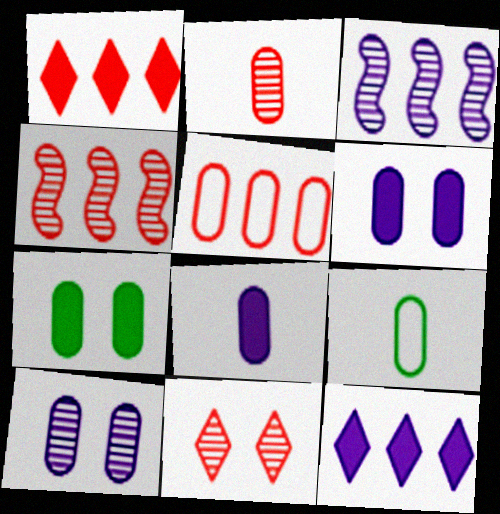[[1, 4, 5], 
[2, 4, 11], 
[2, 8, 9]]